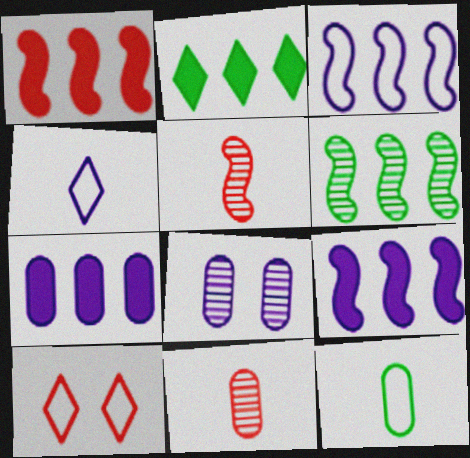[[1, 2, 7], 
[1, 3, 6], 
[1, 10, 11], 
[3, 10, 12], 
[4, 8, 9]]